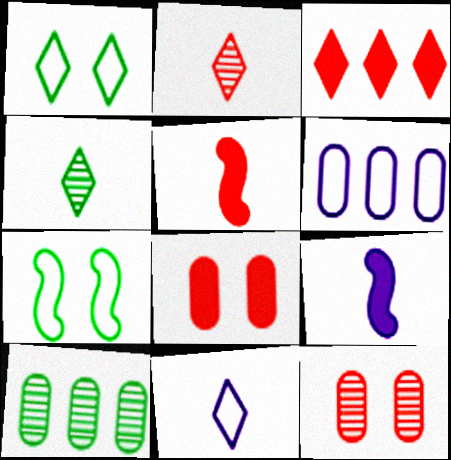[[3, 5, 8]]